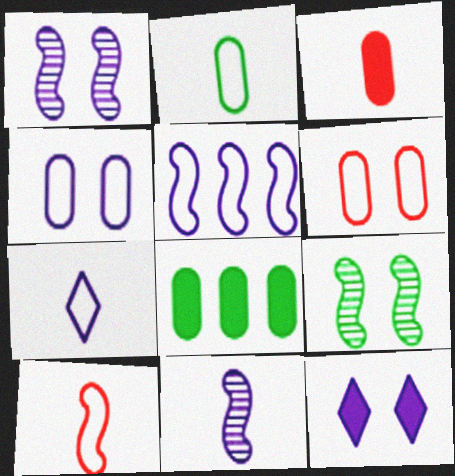[[1, 4, 12], 
[2, 7, 10], 
[4, 5, 7], 
[6, 9, 12]]